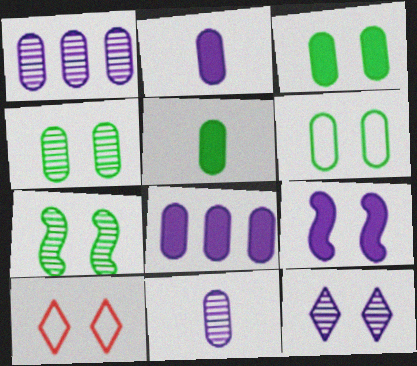[[3, 4, 6], 
[4, 9, 10]]